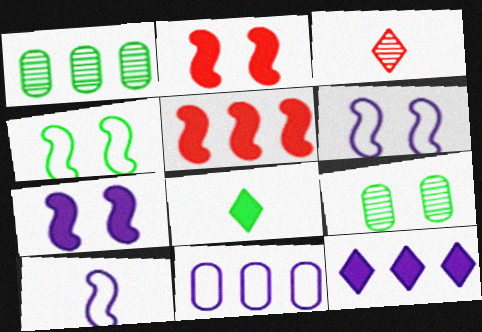[[1, 4, 8]]